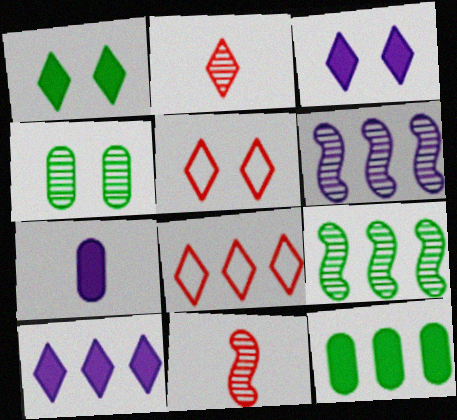[[2, 4, 6], 
[5, 7, 9], 
[6, 8, 12]]